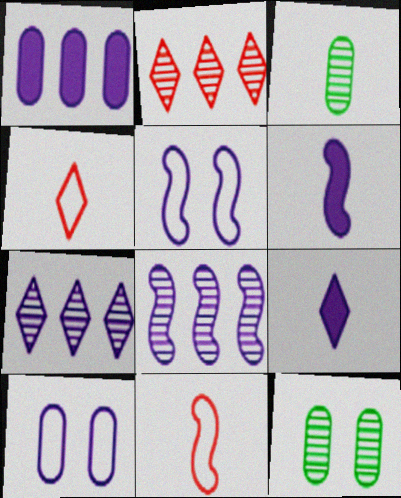[[3, 4, 6], 
[3, 9, 11], 
[5, 6, 8], 
[6, 7, 10], 
[8, 9, 10]]